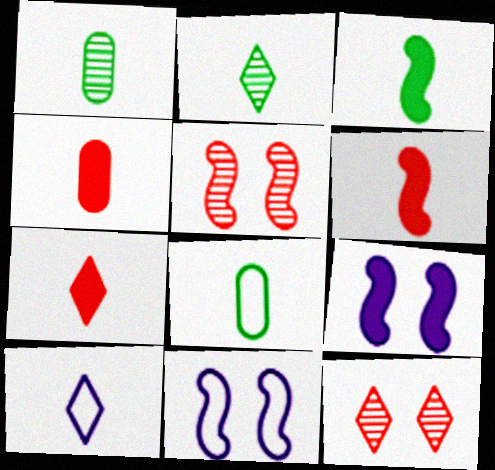[[1, 6, 10], 
[2, 3, 8], 
[2, 7, 10], 
[4, 6, 7]]